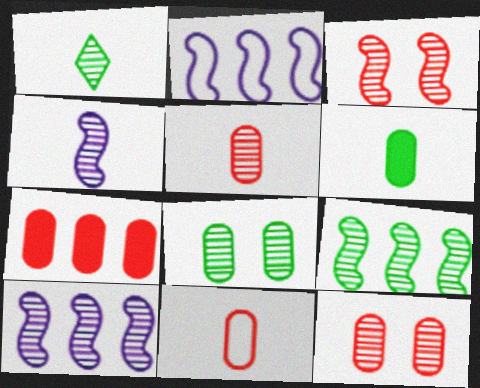[[1, 4, 5], 
[1, 8, 9], 
[1, 10, 12], 
[3, 4, 9], 
[7, 11, 12]]